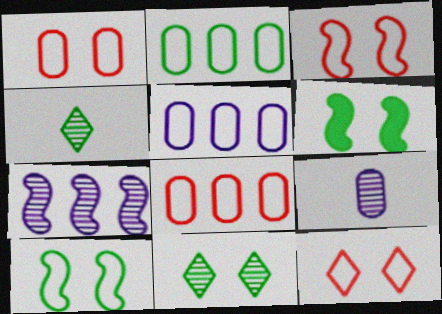[[1, 3, 12], 
[2, 4, 6], 
[2, 5, 8]]